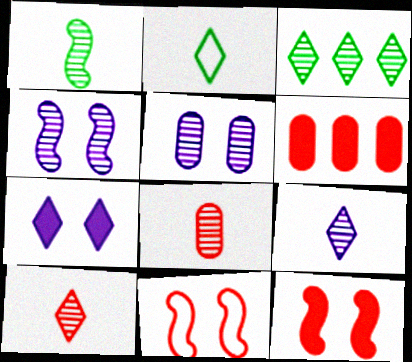[[1, 8, 9], 
[2, 4, 6], 
[3, 4, 8], 
[6, 10, 11]]